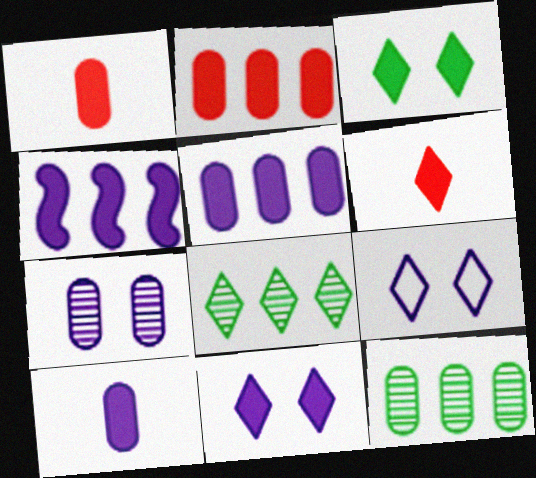[[1, 3, 4], 
[4, 10, 11], 
[6, 8, 9]]